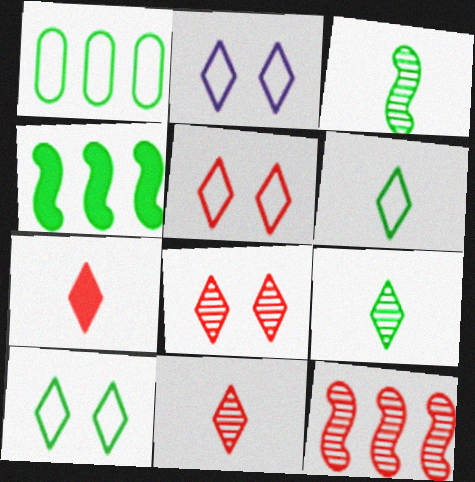[[2, 5, 10]]